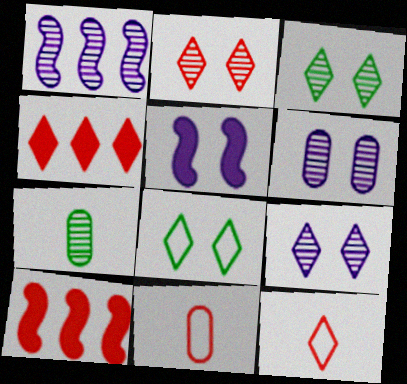[[1, 2, 7], 
[2, 3, 9], 
[2, 4, 12], 
[2, 10, 11]]